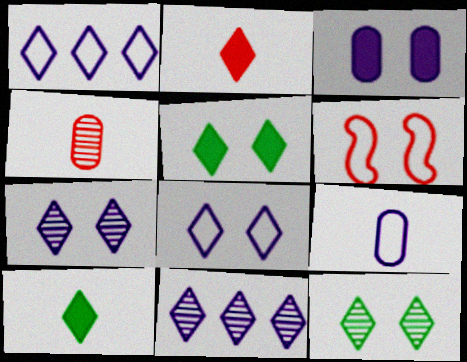[[1, 2, 12], 
[3, 6, 12]]